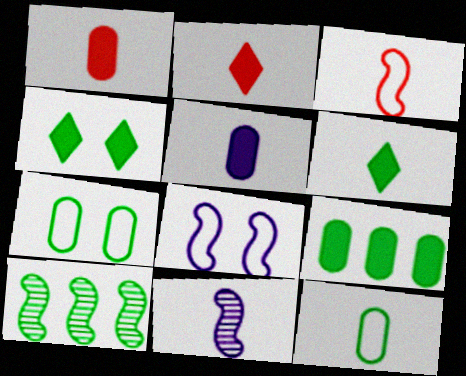[[2, 11, 12], 
[4, 10, 12], 
[6, 7, 10]]